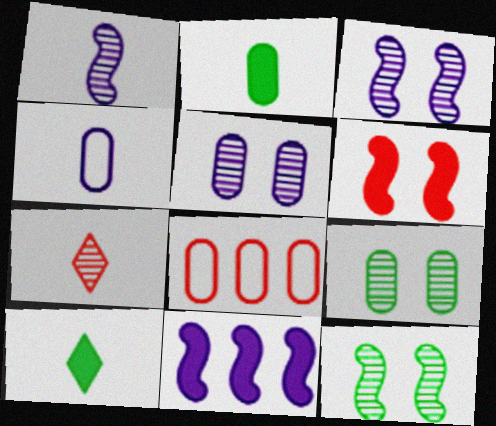[[2, 5, 8], 
[3, 8, 10], 
[6, 7, 8]]